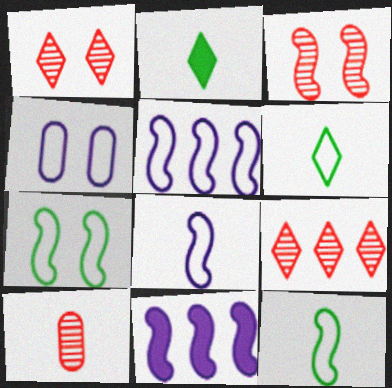[[2, 8, 10], 
[3, 9, 10], 
[3, 11, 12]]